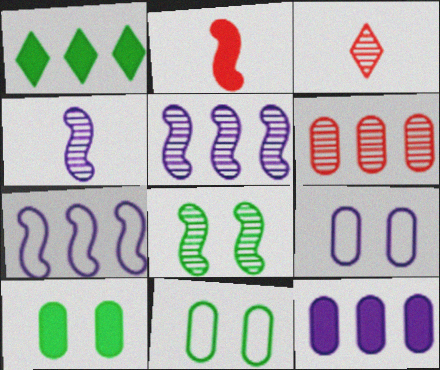[[1, 6, 7], 
[2, 7, 8], 
[3, 7, 10]]